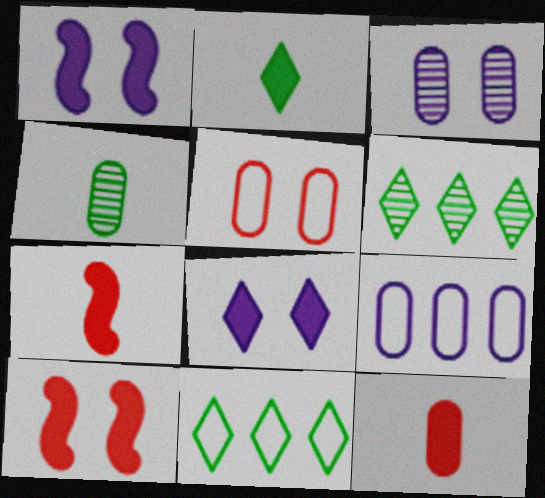[[3, 7, 11]]